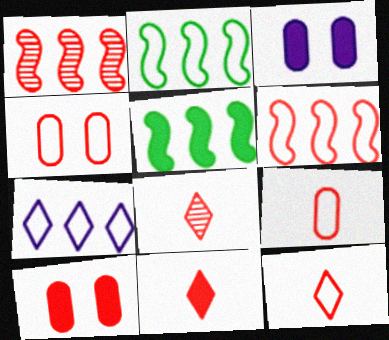[[1, 4, 11], 
[1, 10, 12], 
[2, 3, 8], 
[3, 5, 11], 
[4, 6, 12], 
[6, 8, 10], 
[8, 11, 12]]